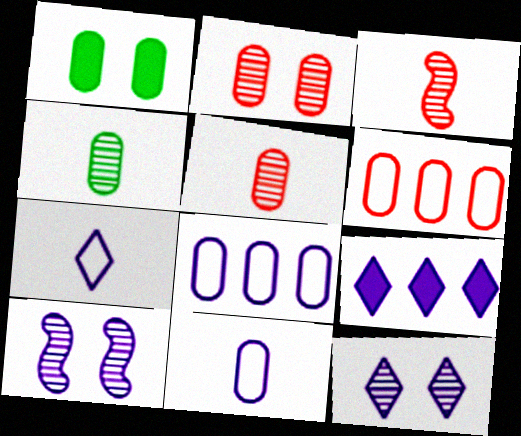[[1, 5, 8], 
[7, 9, 12], 
[9, 10, 11]]